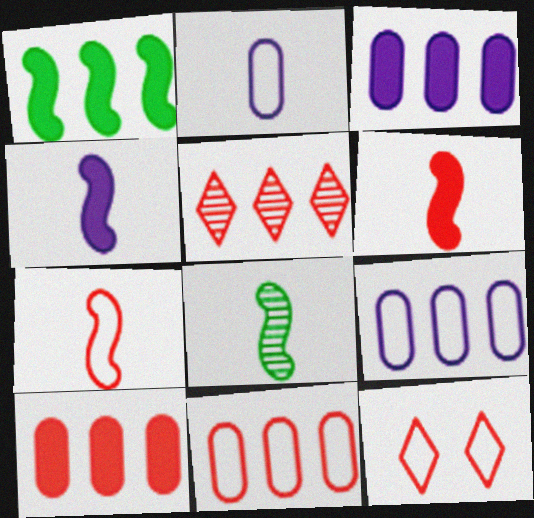[[1, 5, 9], 
[3, 8, 12], 
[4, 7, 8], 
[7, 11, 12]]